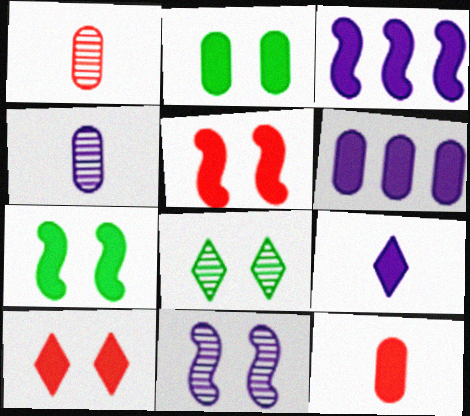[[2, 6, 12]]